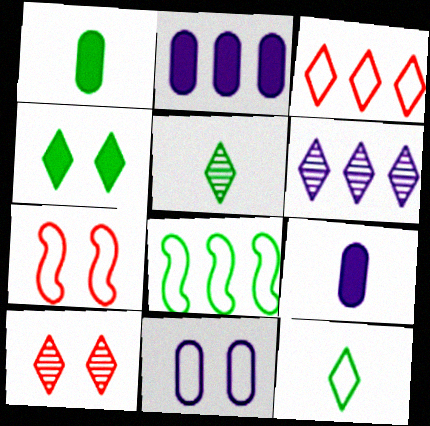[[1, 6, 7], 
[2, 5, 7], 
[5, 6, 10], 
[8, 9, 10]]